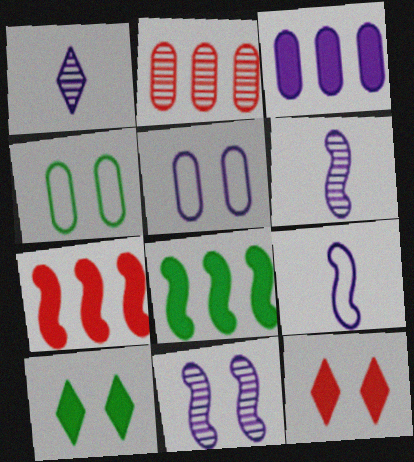[[1, 4, 7], 
[2, 9, 10], 
[4, 11, 12]]